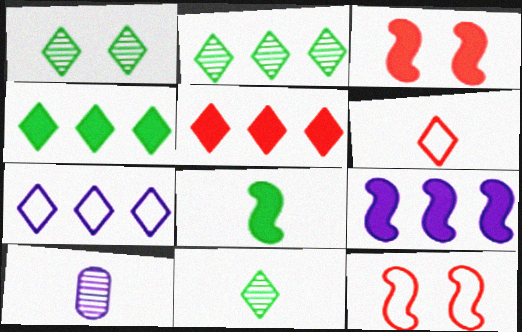[[1, 2, 11], 
[2, 5, 7], 
[3, 8, 9], 
[4, 10, 12], 
[6, 8, 10]]